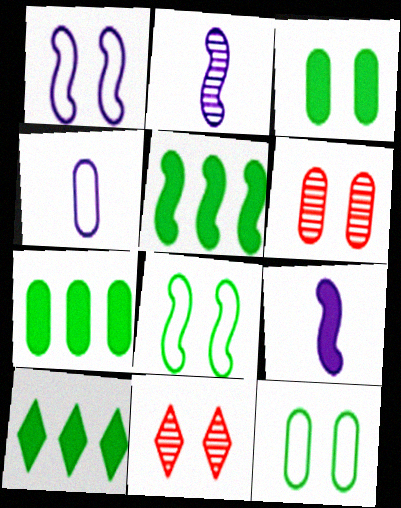[[1, 3, 11], 
[4, 5, 11], 
[4, 6, 7], 
[5, 7, 10]]